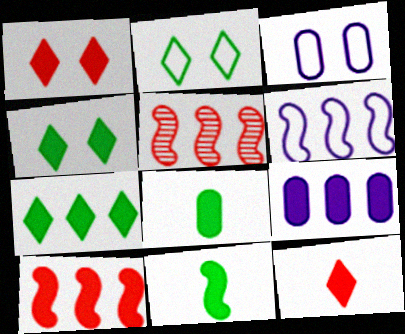[[1, 9, 11], 
[7, 9, 10]]